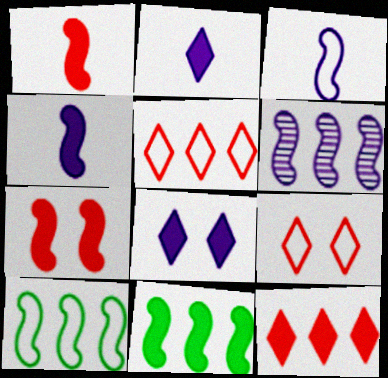[[4, 7, 11]]